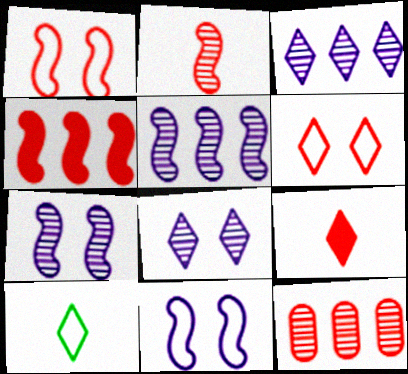[[1, 2, 4], 
[1, 9, 12]]